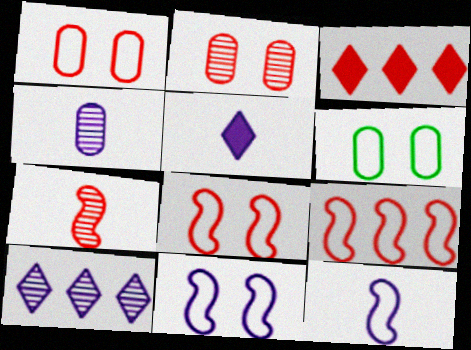[[1, 3, 7], 
[4, 5, 12]]